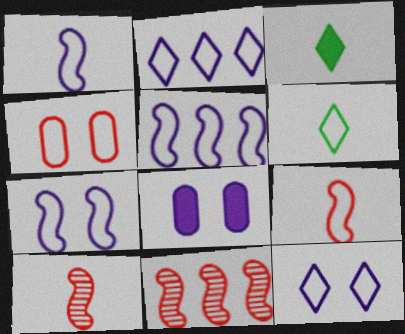[[1, 5, 7], 
[4, 5, 6], 
[6, 8, 11]]